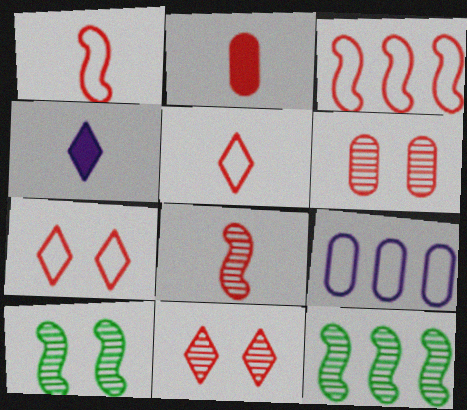[[2, 3, 11], 
[2, 5, 8]]